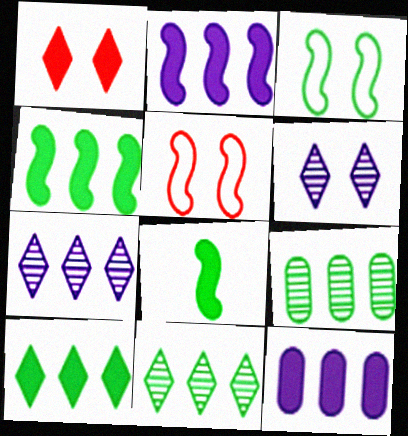[[1, 8, 12]]